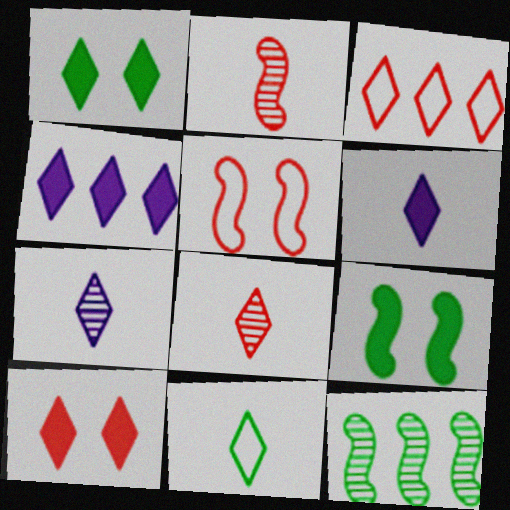[[1, 3, 7], 
[3, 8, 10], 
[6, 8, 11]]